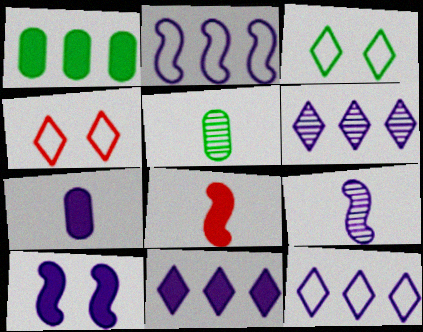[[1, 4, 9], 
[2, 9, 10], 
[6, 11, 12], 
[7, 10, 11]]